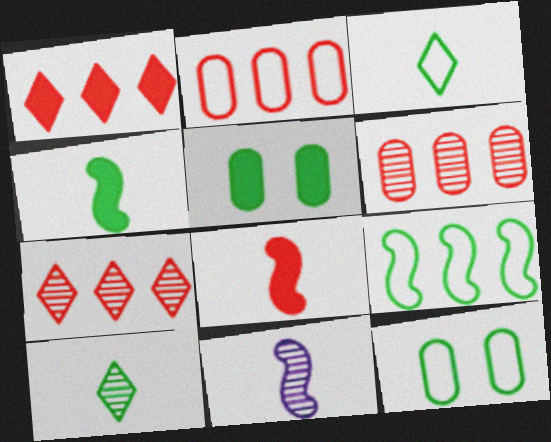[[1, 11, 12], 
[3, 9, 12], 
[5, 9, 10]]